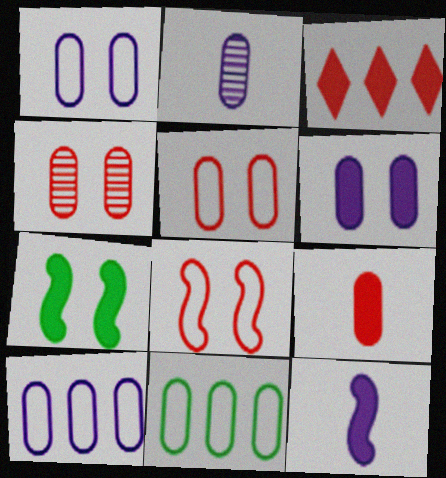[[2, 6, 10]]